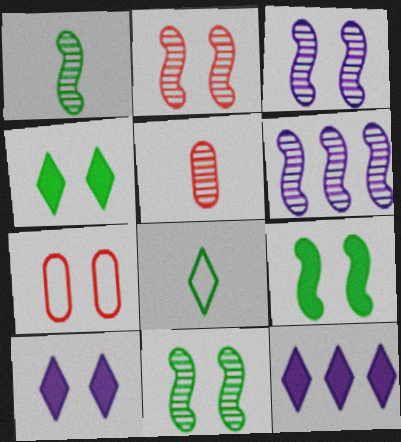[[1, 2, 6], 
[1, 7, 12], 
[2, 3, 11], 
[3, 4, 7], 
[7, 10, 11]]